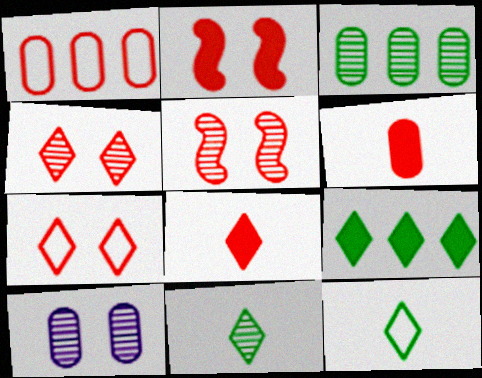[[1, 5, 8]]